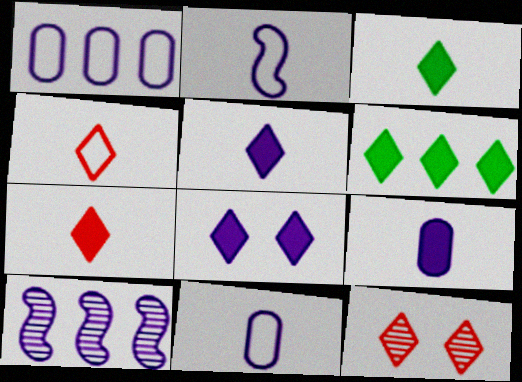[[3, 5, 7], 
[6, 7, 8], 
[8, 10, 11]]